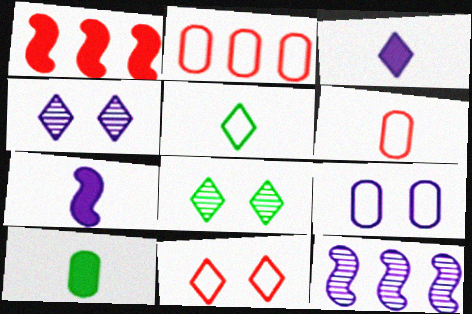[[2, 7, 8], 
[3, 9, 12], 
[10, 11, 12]]